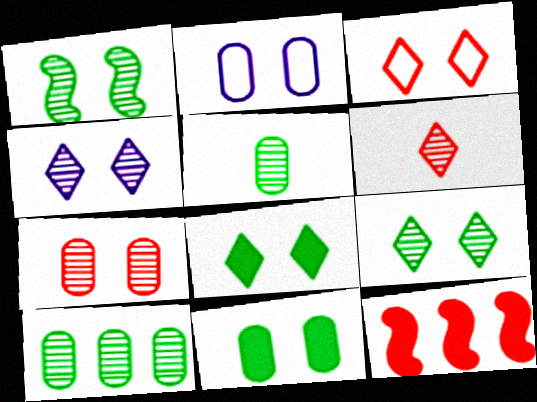[[1, 4, 7], 
[2, 7, 11], 
[3, 4, 8]]